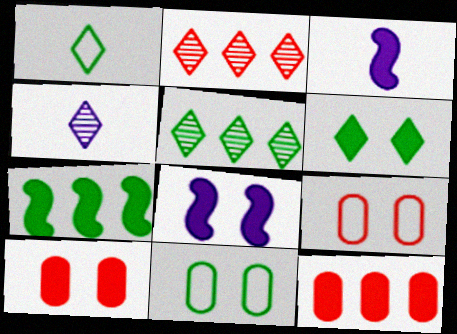[[1, 5, 6], 
[2, 3, 11], 
[3, 5, 9], 
[3, 6, 12], 
[4, 7, 9], 
[6, 8, 10]]